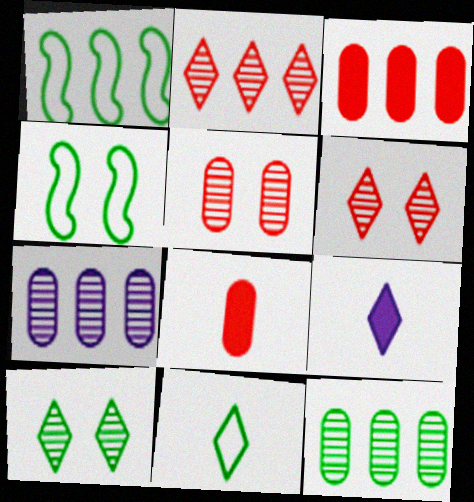[[1, 5, 9]]